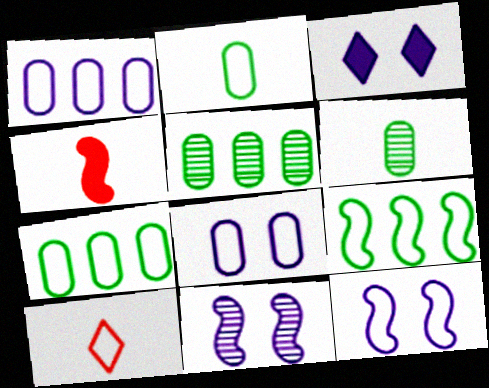[[3, 8, 11], 
[4, 9, 11], 
[7, 10, 12], 
[8, 9, 10]]